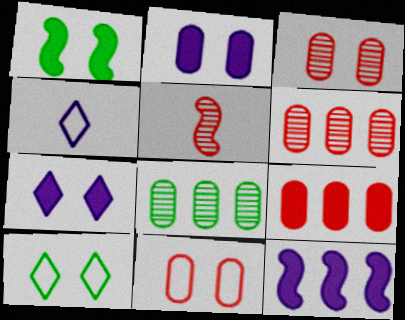[[1, 4, 6]]